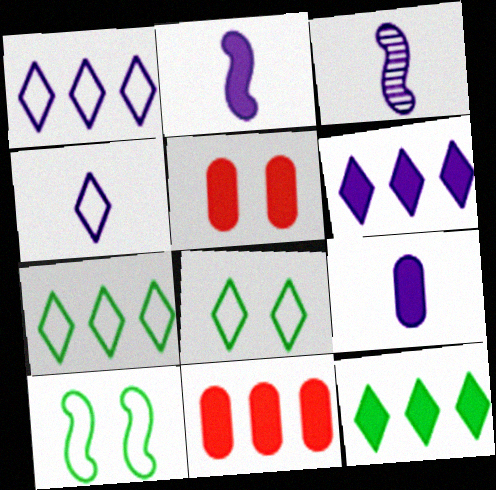[[2, 5, 12], 
[3, 4, 9], 
[3, 5, 7], 
[3, 8, 11]]